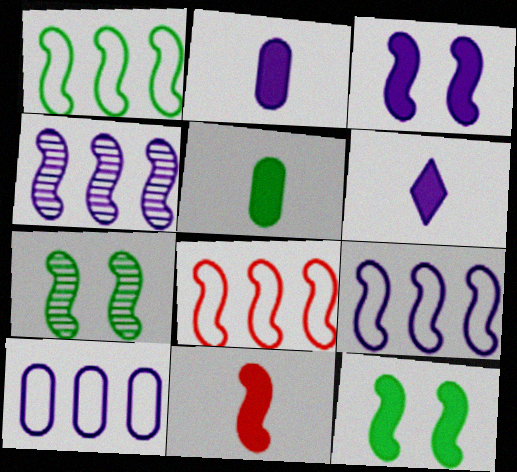[[1, 8, 9], 
[5, 6, 11], 
[7, 9, 11]]